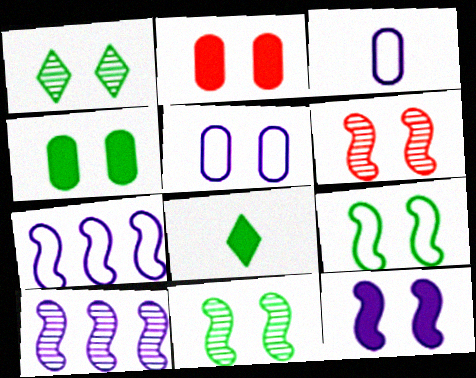[[1, 4, 9], 
[6, 9, 12]]